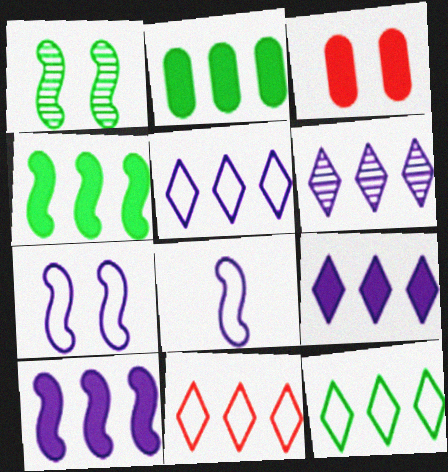[[5, 6, 9], 
[5, 11, 12]]